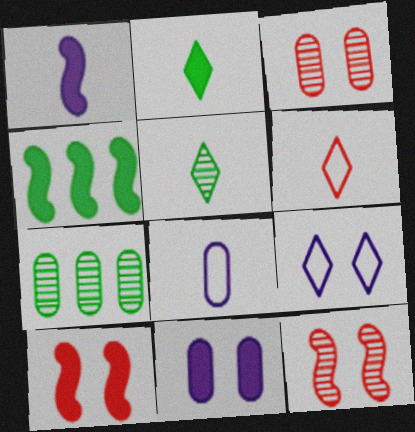[[1, 4, 10]]